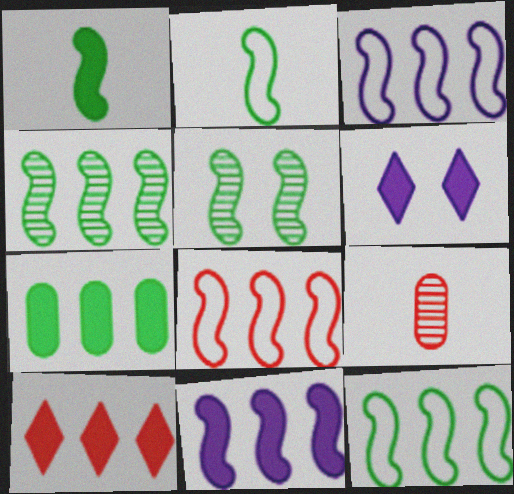[[1, 5, 12], 
[3, 8, 12], 
[4, 8, 11], 
[6, 9, 12], 
[7, 10, 11]]